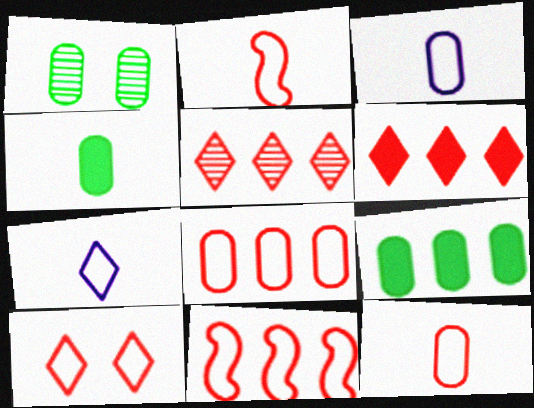[[2, 8, 10], 
[10, 11, 12]]